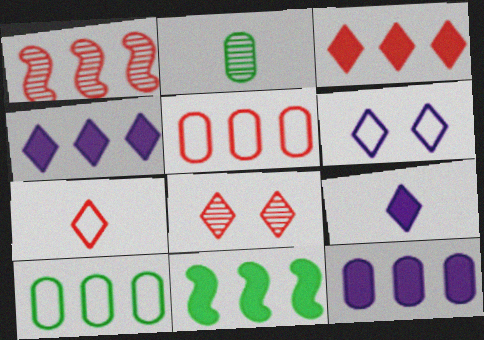[[1, 3, 5], 
[1, 4, 10], 
[3, 7, 8], 
[3, 11, 12]]